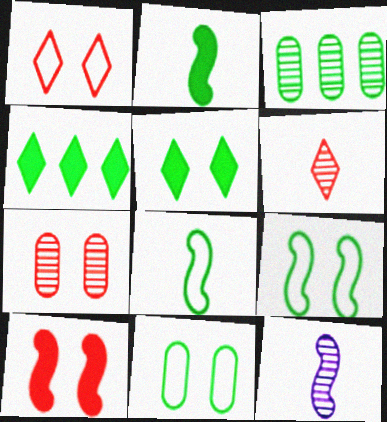[[1, 7, 10], 
[3, 5, 8]]